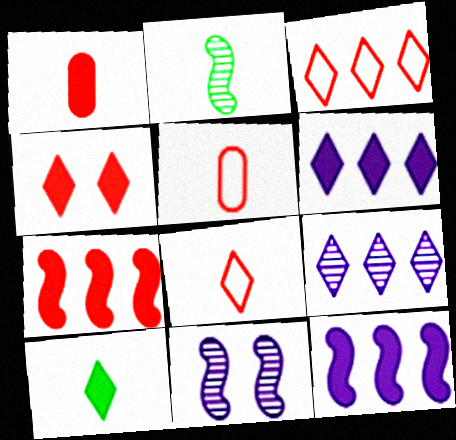[[1, 4, 7], 
[4, 6, 10]]